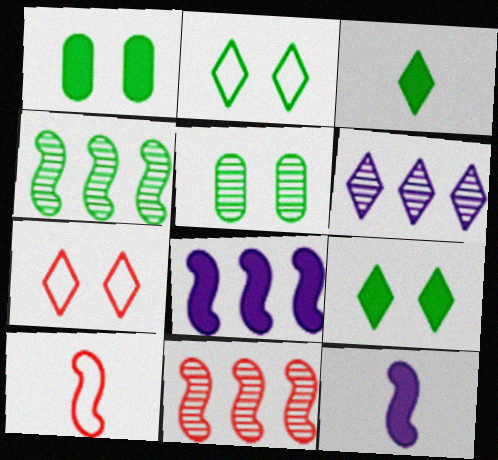[[1, 6, 10], 
[3, 6, 7]]